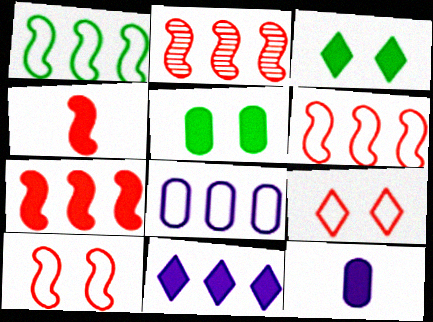[[2, 4, 10], 
[2, 6, 7], 
[3, 7, 12], 
[4, 5, 11]]